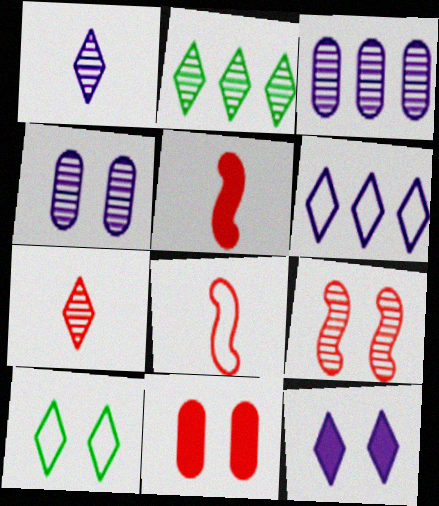[[1, 6, 12], 
[3, 5, 10]]